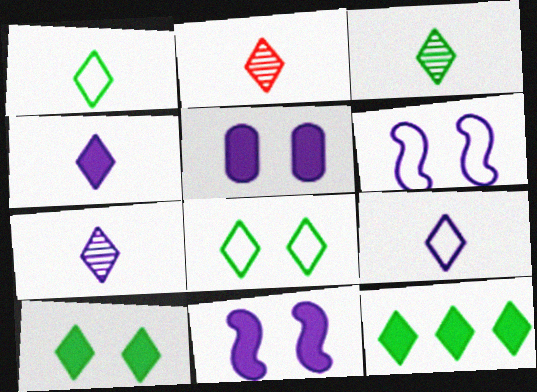[[1, 2, 4], 
[2, 3, 7], 
[3, 8, 12], 
[4, 7, 9]]